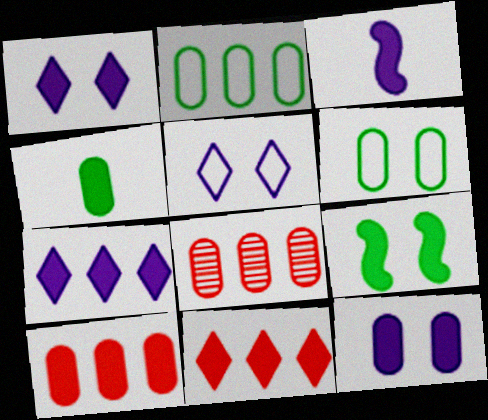[[3, 7, 12], 
[4, 10, 12]]